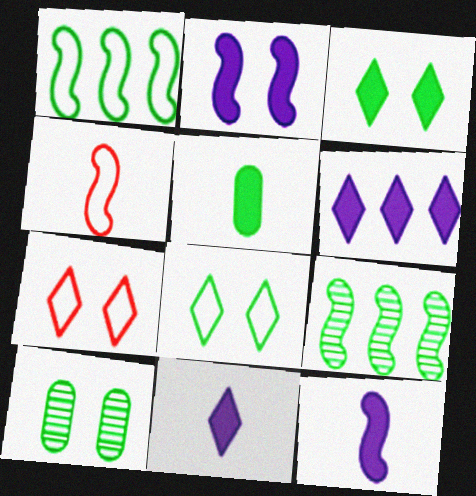[[2, 4, 9], 
[2, 7, 10], 
[4, 6, 10], 
[5, 8, 9]]